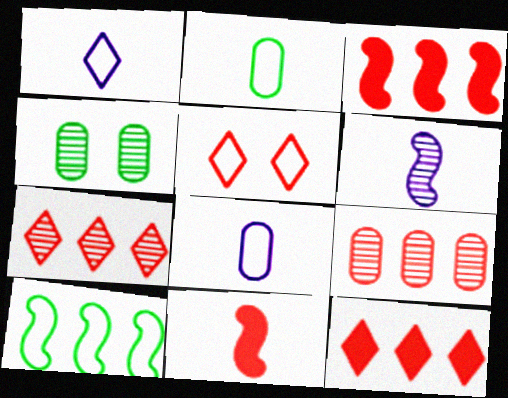[[1, 3, 4], 
[4, 6, 7], 
[5, 8, 10], 
[5, 9, 11]]